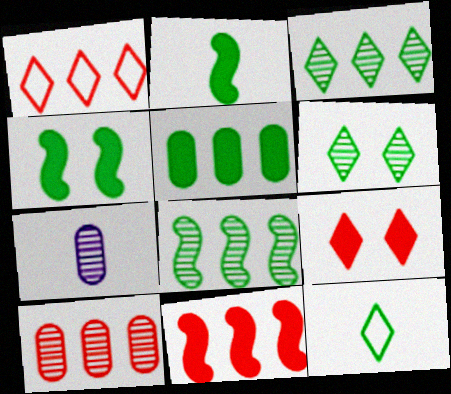[[1, 4, 7], 
[1, 10, 11]]